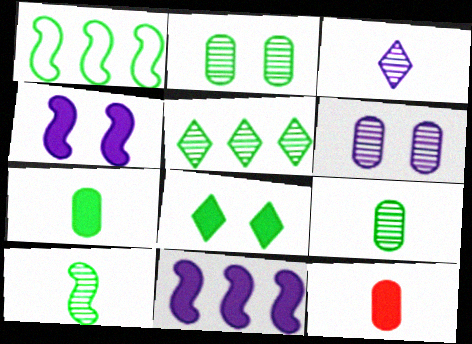[[1, 8, 9], 
[2, 5, 10], 
[8, 11, 12]]